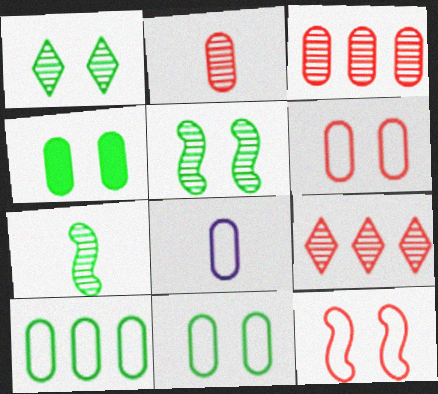[[3, 4, 8], 
[6, 8, 10]]